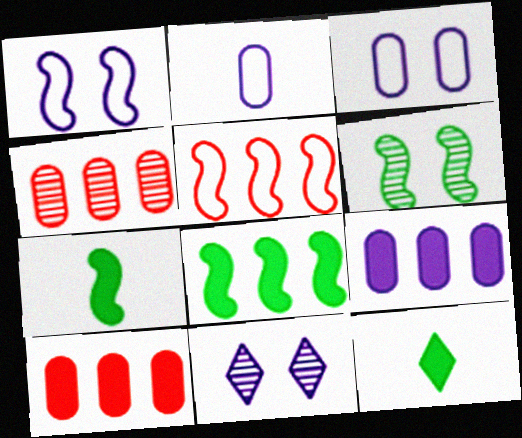[[1, 4, 12]]